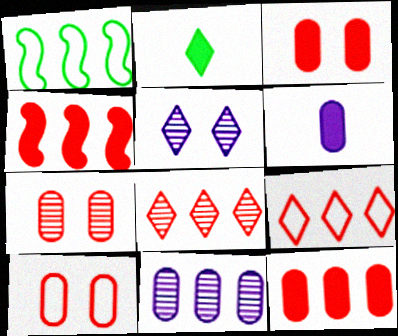[[2, 5, 9], 
[3, 7, 10]]